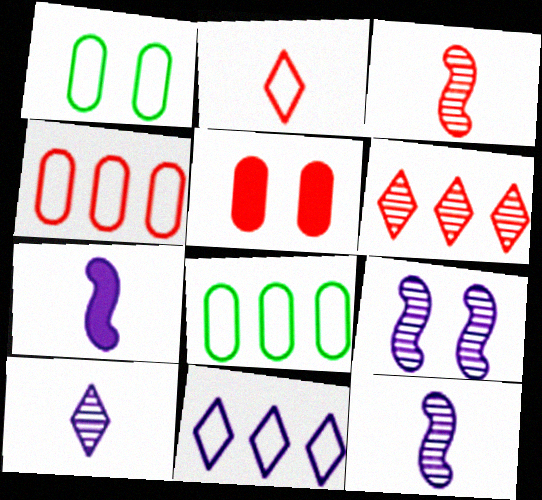[[1, 6, 7]]